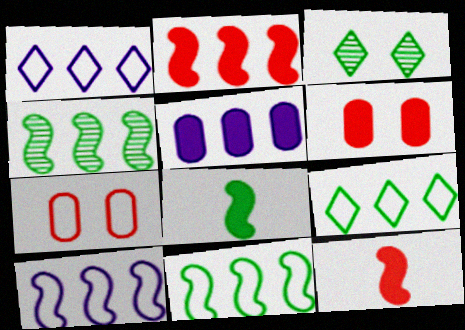[[2, 4, 10]]